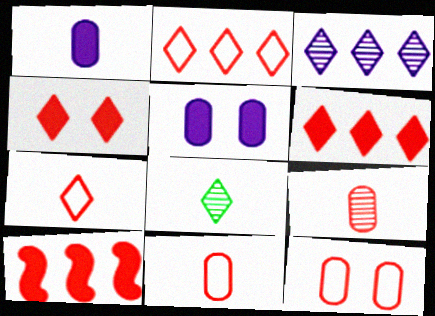[]